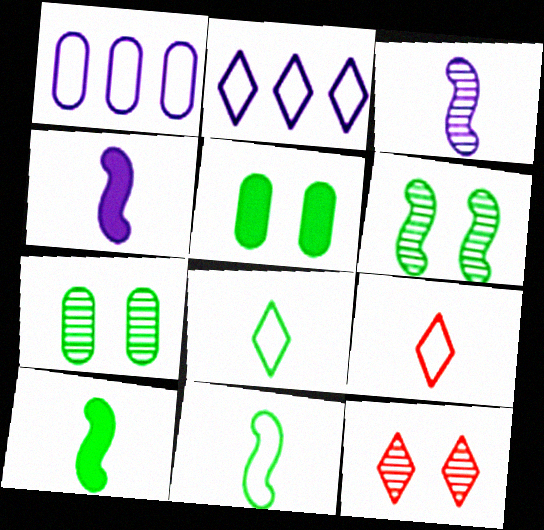[[1, 10, 12]]